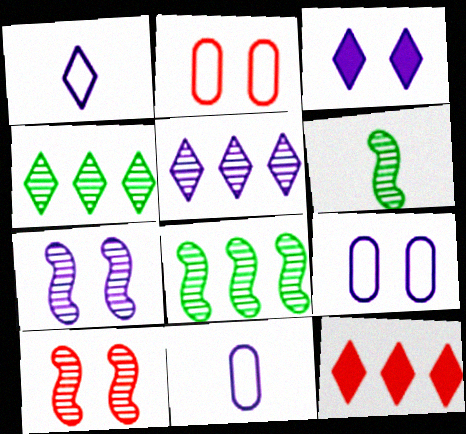[[1, 3, 5], 
[3, 7, 9], 
[6, 9, 12]]